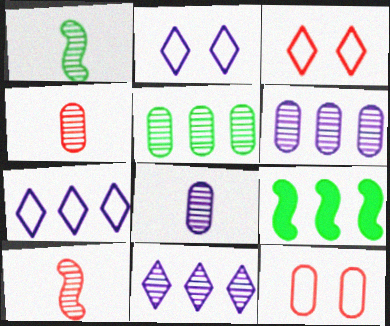[[2, 4, 9], 
[3, 8, 9]]